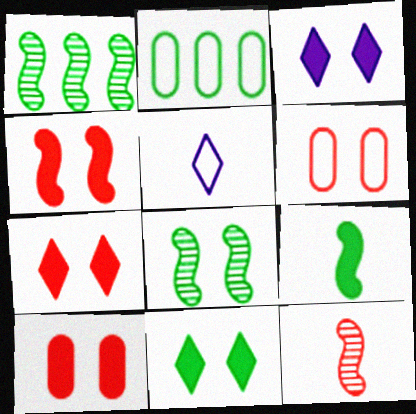[[1, 5, 10], 
[2, 3, 12], 
[3, 6, 8], 
[3, 7, 11], 
[4, 7, 10]]